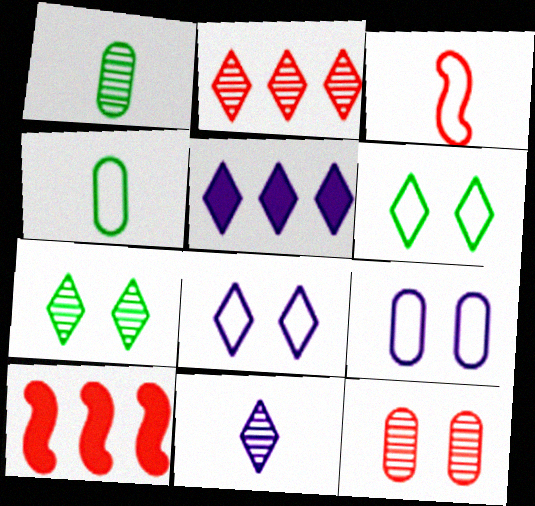[[1, 8, 10], 
[2, 7, 11], 
[5, 8, 11]]